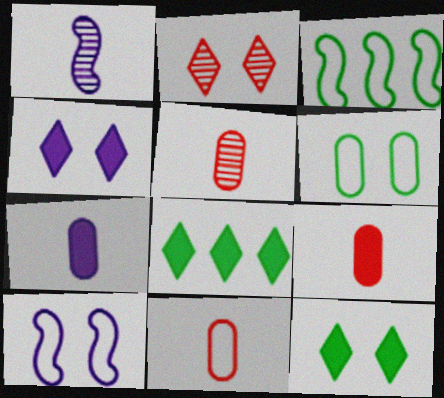[[2, 3, 7], 
[3, 4, 5], 
[5, 8, 10], 
[5, 9, 11]]